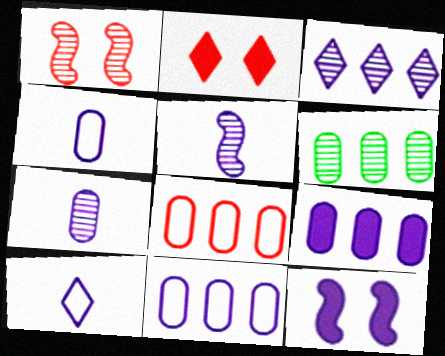[[3, 4, 12], 
[6, 8, 9]]